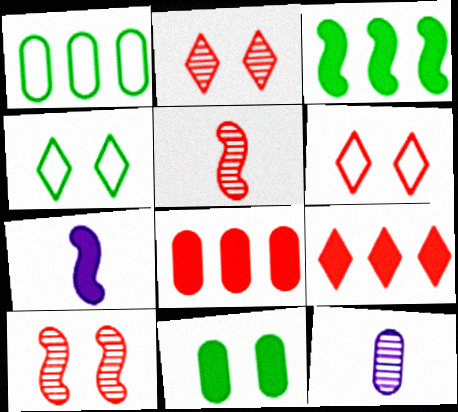[[1, 2, 7], 
[3, 6, 12], 
[5, 6, 8], 
[7, 9, 11]]